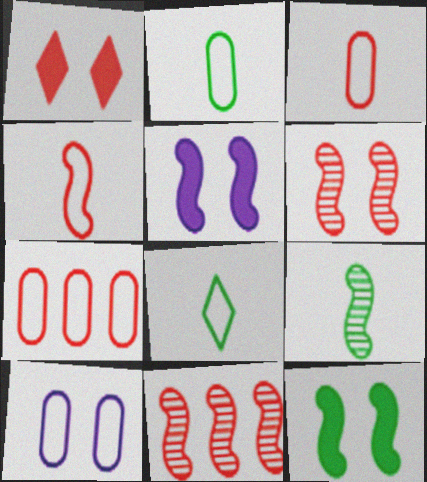[[1, 3, 11], 
[2, 7, 10]]